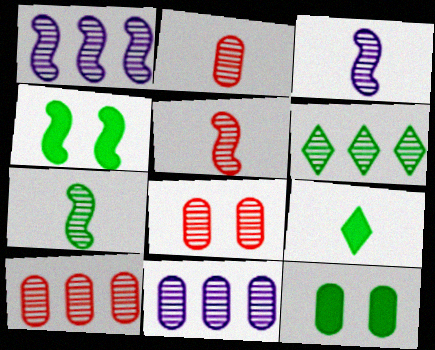[[1, 6, 10], 
[2, 8, 10], 
[3, 5, 7], 
[3, 6, 8]]